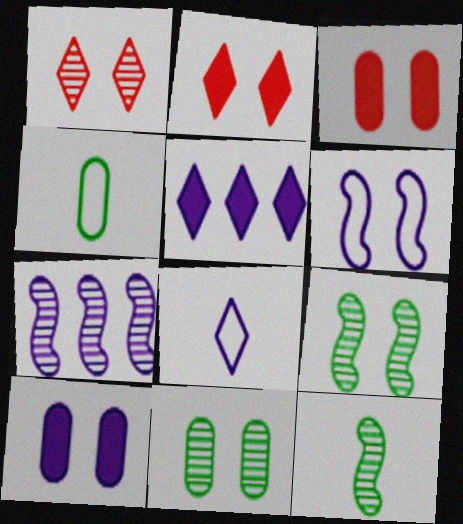[[2, 4, 7], 
[2, 6, 11], 
[7, 8, 10]]